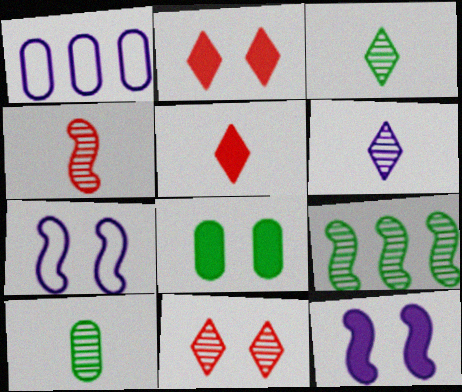[[1, 6, 12], 
[2, 8, 12], 
[4, 6, 10], 
[7, 8, 11]]